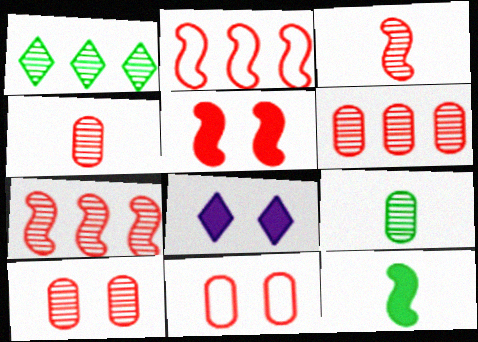[[2, 3, 5], 
[2, 8, 9], 
[4, 6, 10]]